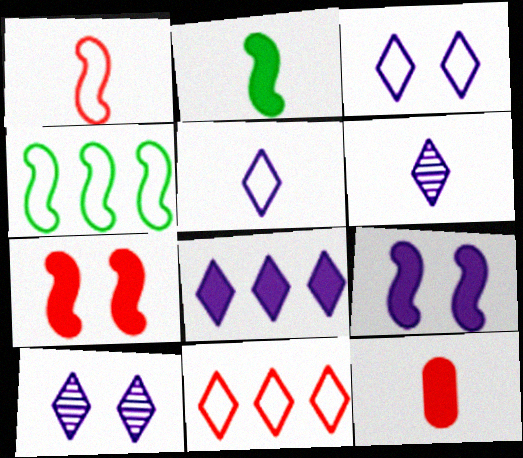[[3, 6, 8], 
[4, 10, 12], 
[5, 8, 10]]